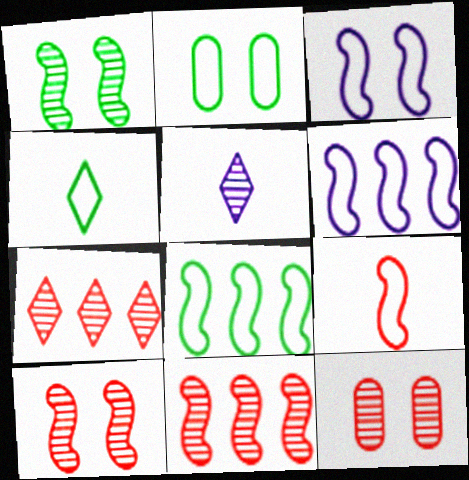[[2, 4, 8], 
[3, 8, 9]]